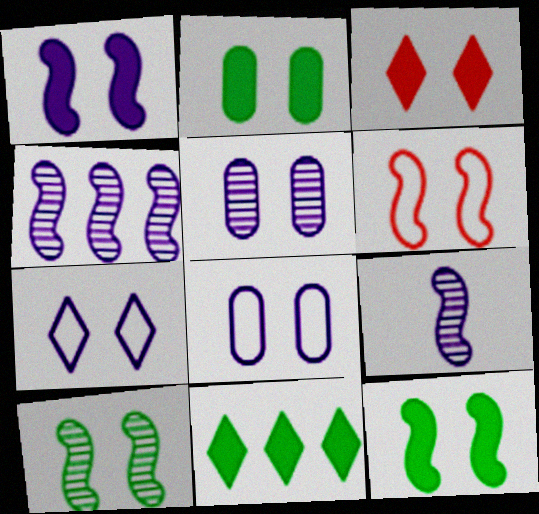[[1, 2, 3], 
[1, 5, 7], 
[1, 6, 10], 
[3, 8, 10]]